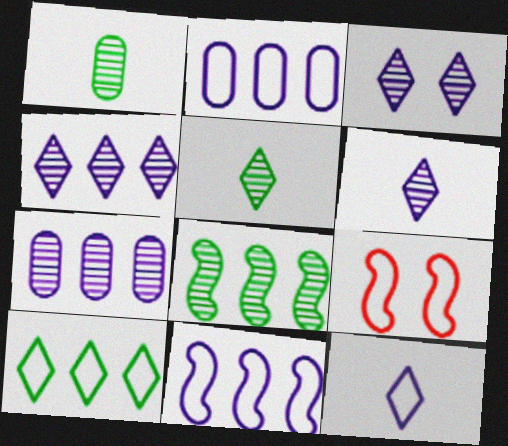[[3, 4, 6]]